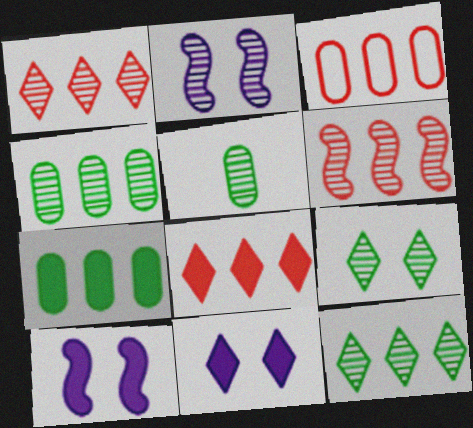[[1, 2, 5], 
[3, 6, 8]]